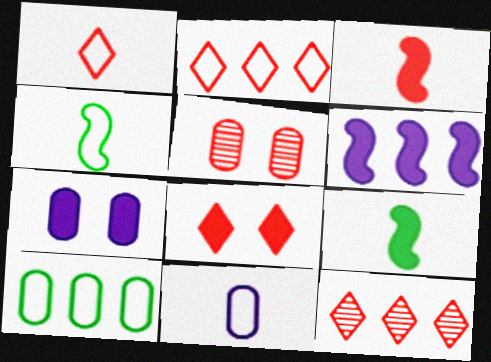[[1, 4, 11], 
[1, 8, 12], 
[2, 3, 5], 
[4, 7, 12], 
[6, 10, 12]]